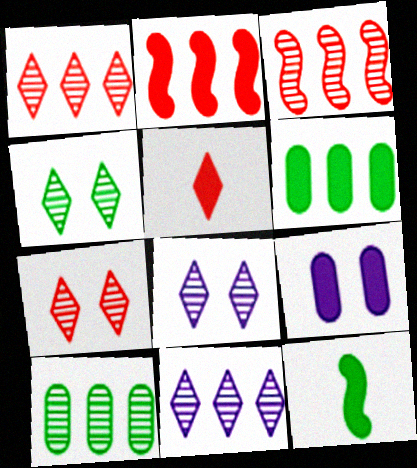[[3, 10, 11], 
[4, 7, 8]]